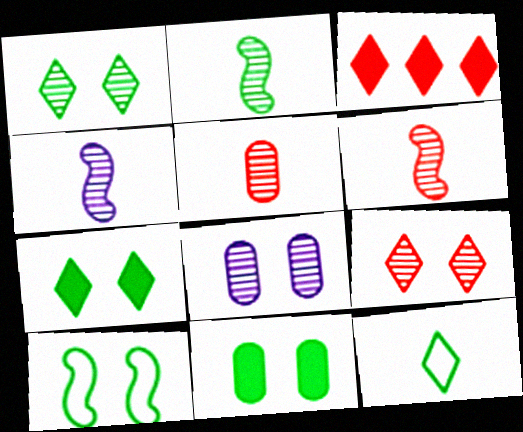[[1, 10, 11], 
[2, 4, 6]]